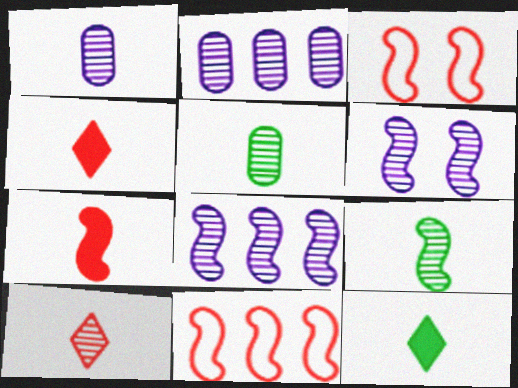[[1, 9, 10], 
[2, 3, 12]]